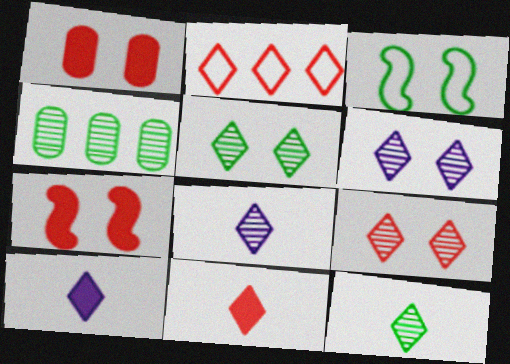[[1, 3, 6], 
[2, 5, 10], 
[2, 9, 11], 
[5, 6, 9]]